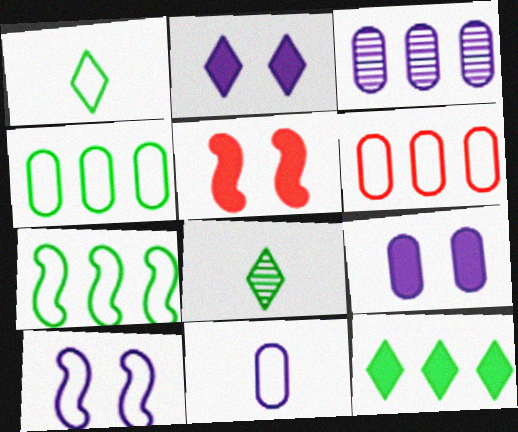[[1, 3, 5], 
[1, 6, 10], 
[3, 9, 11]]